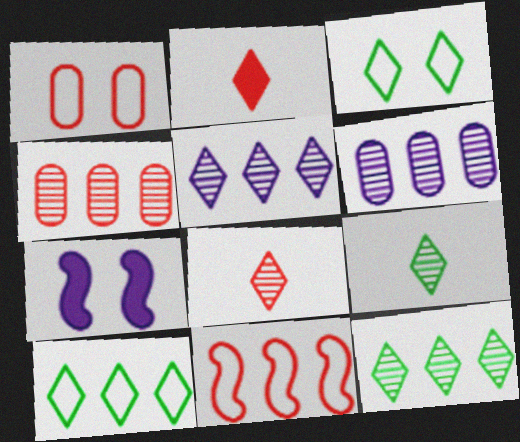[[2, 3, 5]]